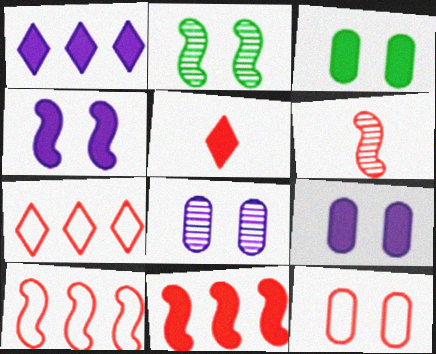[[3, 8, 12]]